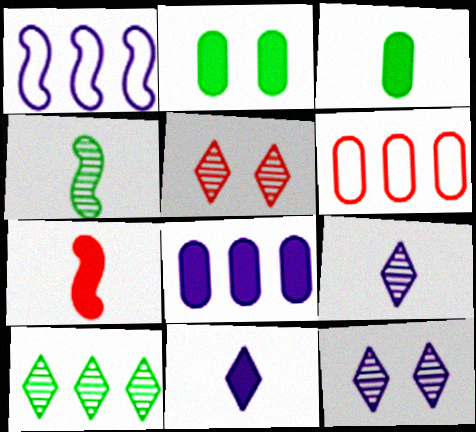[[1, 3, 5], 
[3, 7, 11], 
[5, 6, 7], 
[5, 9, 10]]